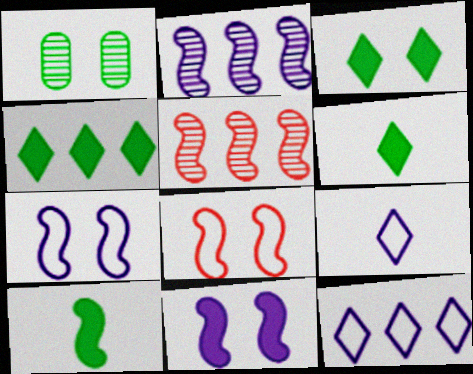[[2, 8, 10], 
[3, 4, 6], 
[5, 7, 10]]